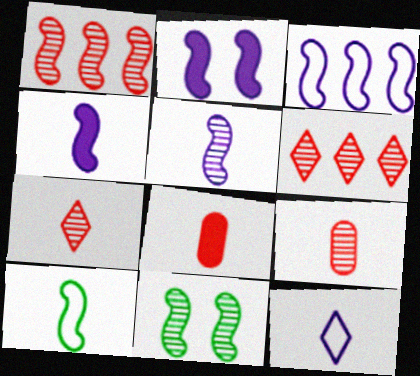[[1, 2, 10], 
[1, 5, 11], 
[2, 3, 5]]